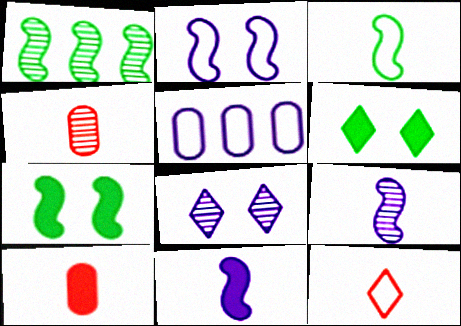[[1, 3, 7], 
[1, 4, 8], 
[5, 8, 11]]